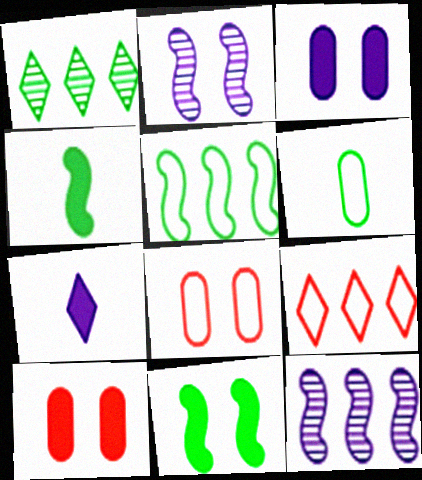[[1, 6, 11]]